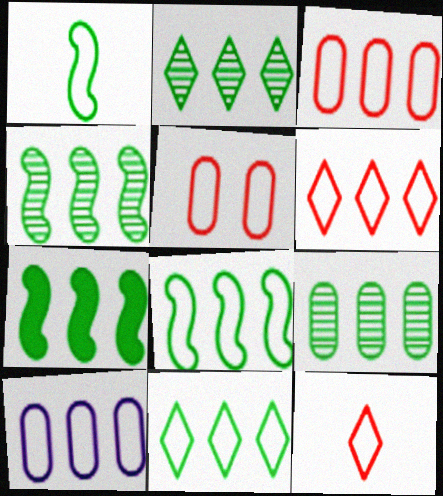[[2, 4, 9], 
[4, 7, 8], 
[6, 8, 10], 
[7, 9, 11]]